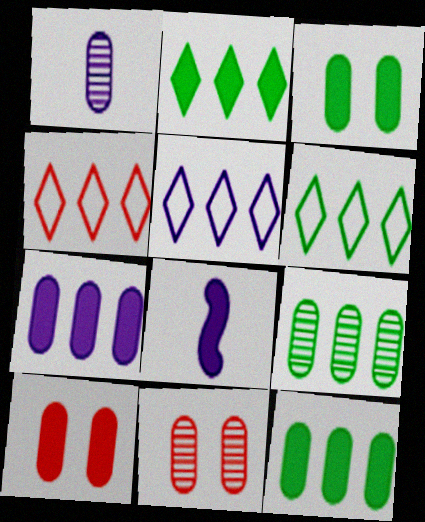[[1, 9, 11], 
[2, 8, 10], 
[4, 5, 6], 
[6, 8, 11]]